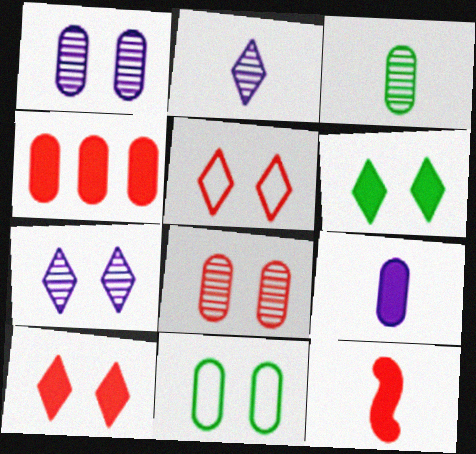[[4, 10, 12], 
[5, 6, 7]]